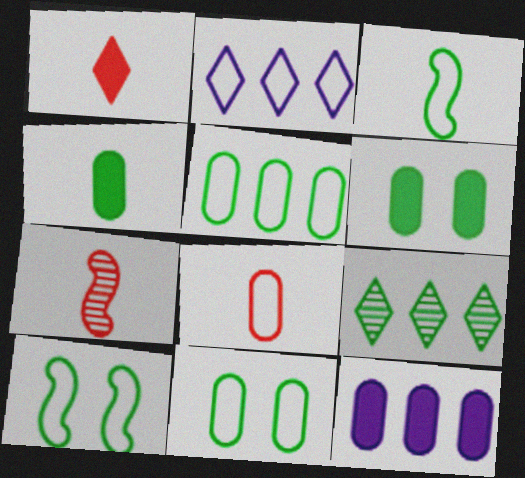[[1, 7, 8], 
[2, 6, 7], 
[2, 8, 10], 
[3, 6, 9], 
[4, 9, 10]]